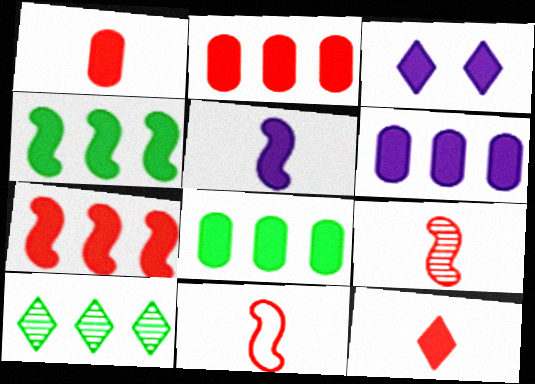[[1, 3, 4], 
[2, 6, 8], 
[3, 5, 6]]